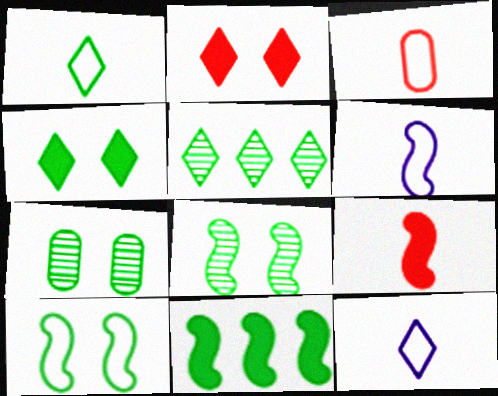[[1, 3, 6], 
[1, 4, 5], 
[1, 7, 11], 
[2, 5, 12], 
[4, 7, 10]]